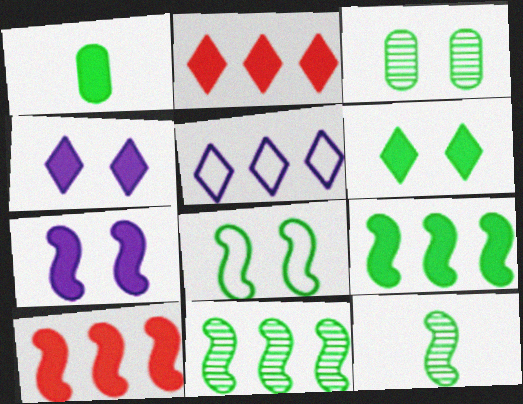[[1, 2, 7], 
[1, 4, 10], 
[1, 6, 9], 
[3, 6, 8], 
[8, 9, 12]]